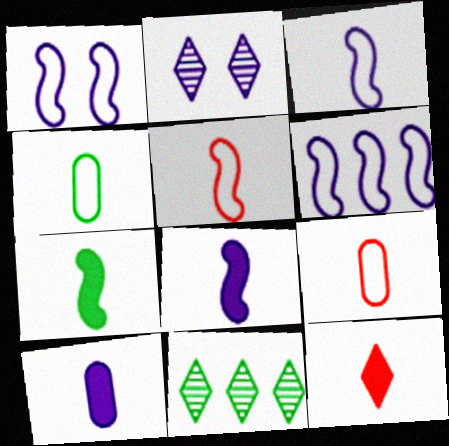[[1, 3, 6], 
[2, 6, 10], 
[7, 10, 12]]